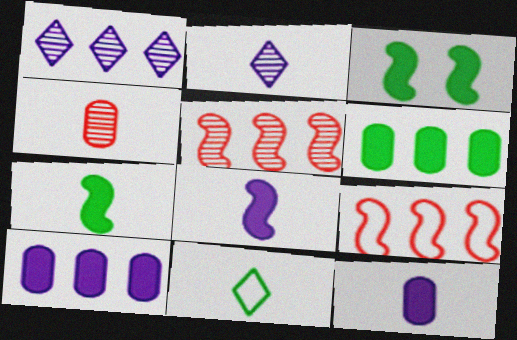[[1, 6, 9], 
[4, 8, 11]]